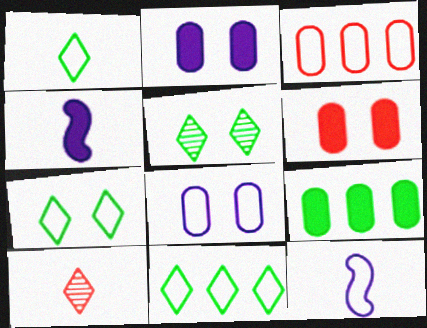[[1, 7, 11], 
[3, 4, 5], 
[3, 7, 12]]